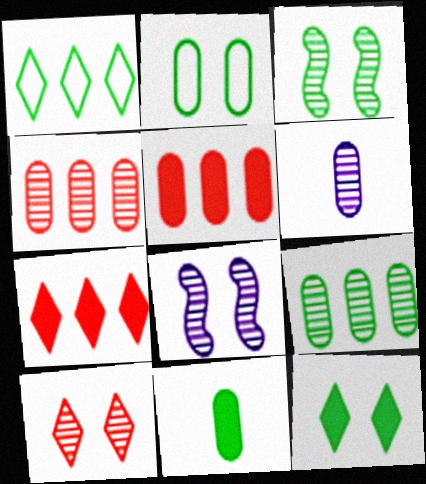[[1, 3, 11], 
[2, 3, 12], 
[2, 5, 6], 
[2, 9, 11]]